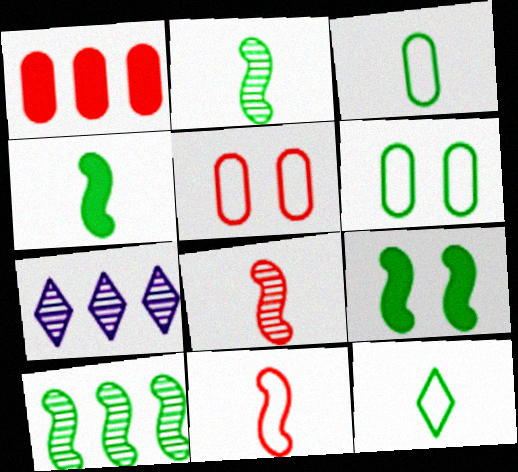[[4, 5, 7]]